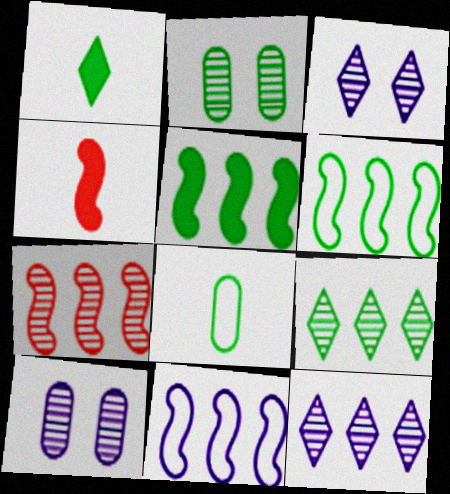[[1, 2, 6], 
[5, 7, 11]]